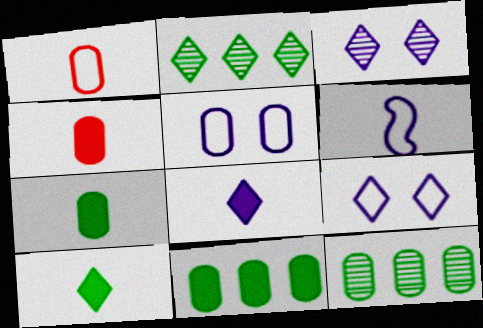[[4, 5, 12]]